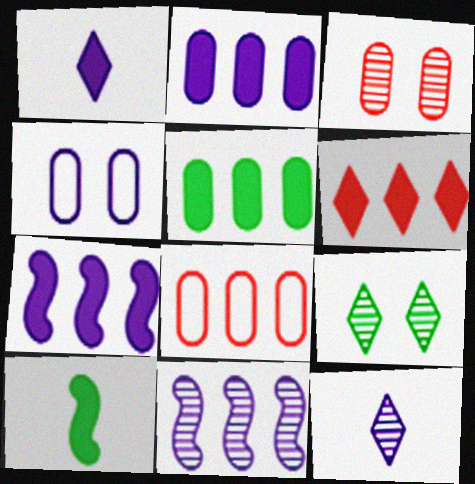[[1, 4, 11], 
[4, 7, 12], 
[5, 6, 7]]